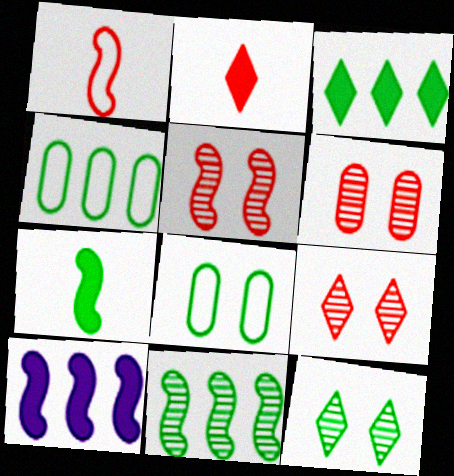[[3, 4, 11], 
[4, 7, 12], 
[5, 6, 9]]